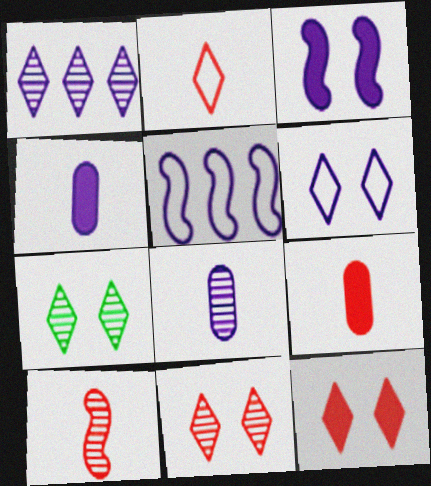[[2, 9, 10], 
[5, 7, 9], 
[6, 7, 12]]